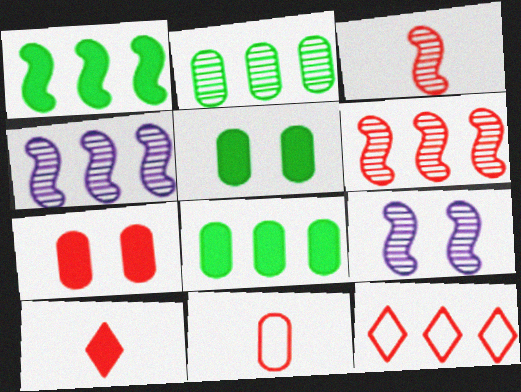[[3, 7, 12], 
[3, 10, 11], 
[4, 8, 12]]